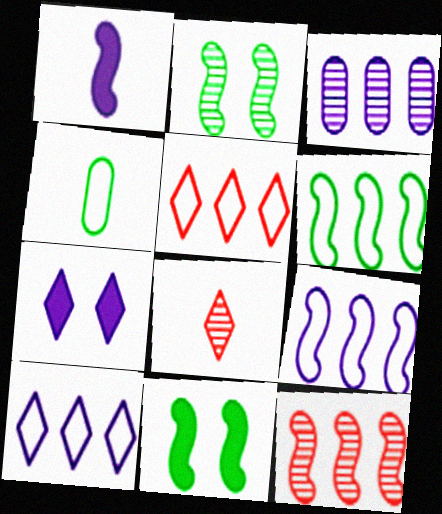[[1, 4, 8], 
[2, 3, 8], 
[4, 7, 12]]